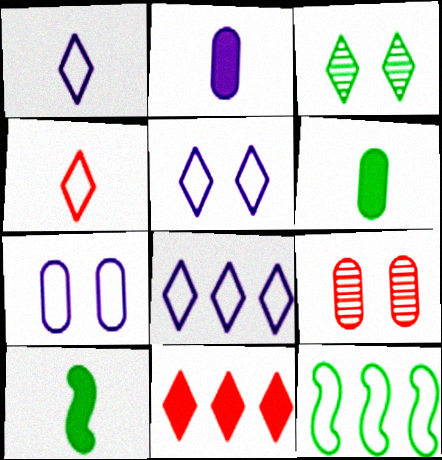[[1, 3, 11], 
[1, 5, 8], 
[3, 6, 12], 
[4, 7, 12], 
[8, 9, 10]]